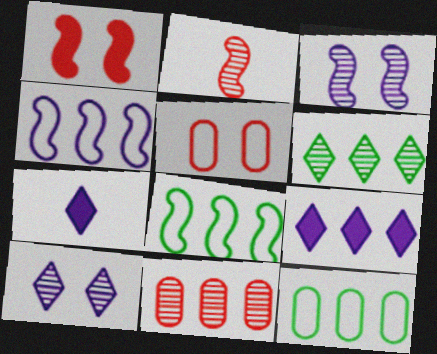[[8, 9, 11]]